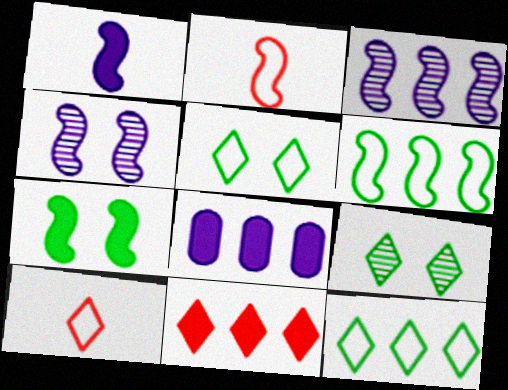[[2, 3, 7], 
[2, 8, 9]]